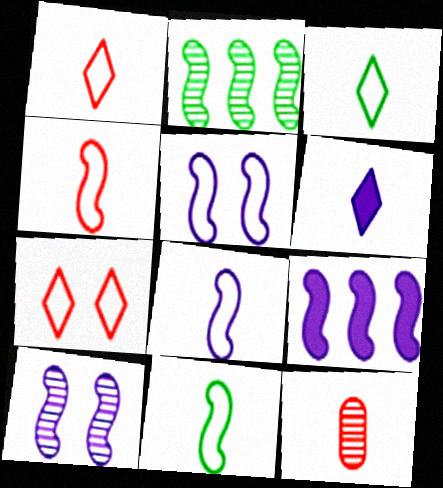[[4, 8, 11], 
[6, 11, 12], 
[8, 9, 10]]